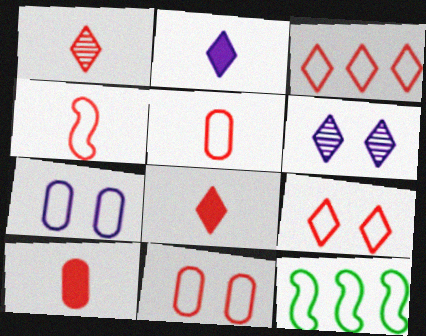[[1, 4, 10], 
[3, 4, 11], 
[6, 10, 12]]